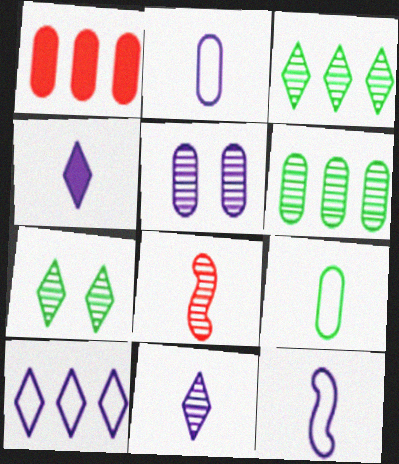[[1, 5, 9], 
[1, 7, 12], 
[3, 5, 8], 
[4, 8, 9]]